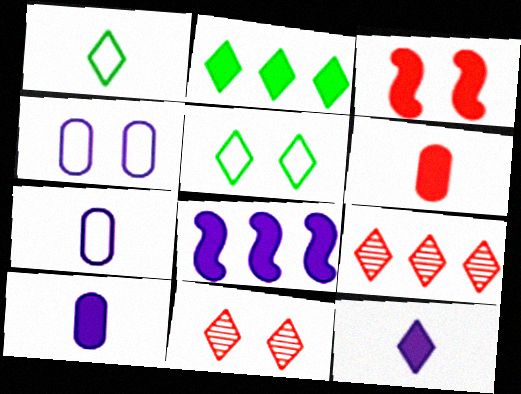[[2, 3, 10], 
[5, 9, 12]]